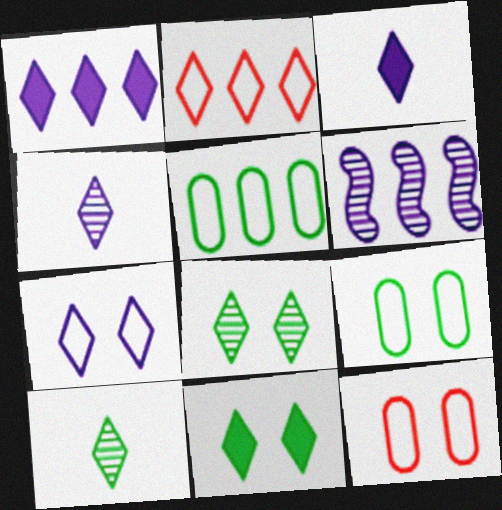[[1, 4, 7], 
[2, 3, 8], 
[2, 4, 11]]